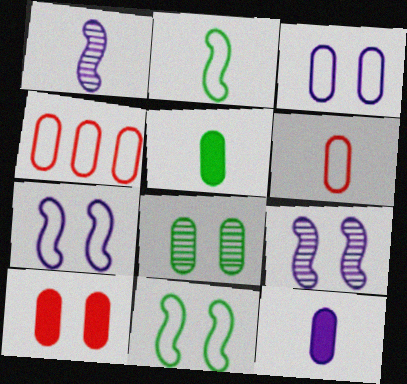[[3, 8, 10], 
[4, 8, 12]]